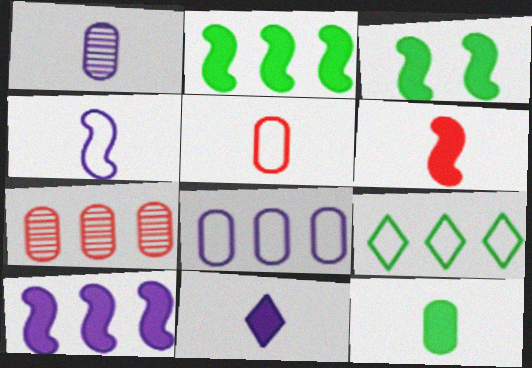[[1, 4, 11], 
[1, 5, 12], 
[3, 6, 10], 
[6, 11, 12], 
[7, 9, 10]]